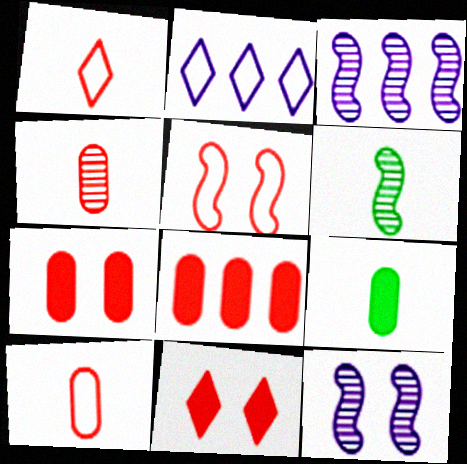[[2, 6, 7]]